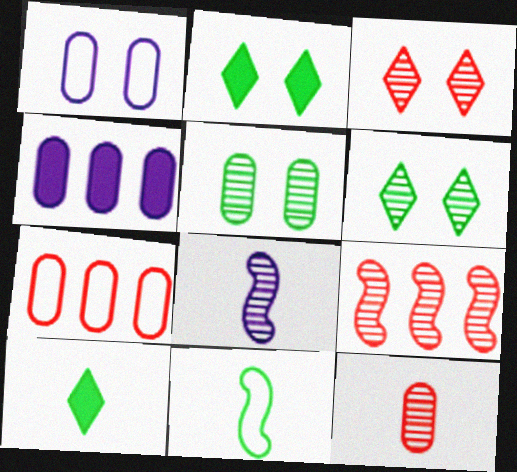[[1, 9, 10], 
[2, 7, 8], 
[3, 4, 11], 
[3, 9, 12]]